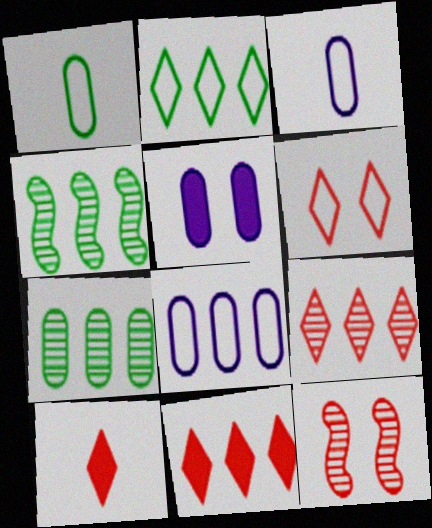[[4, 8, 11], 
[6, 9, 10]]